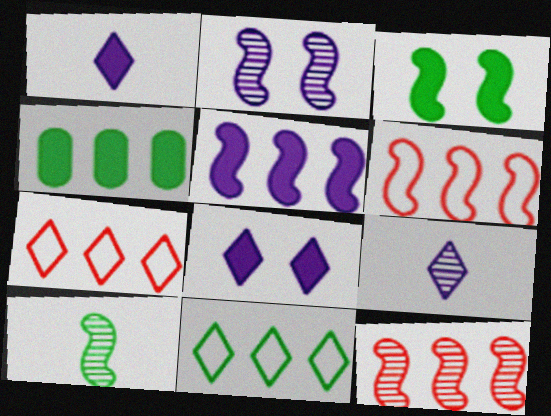[[2, 10, 12]]